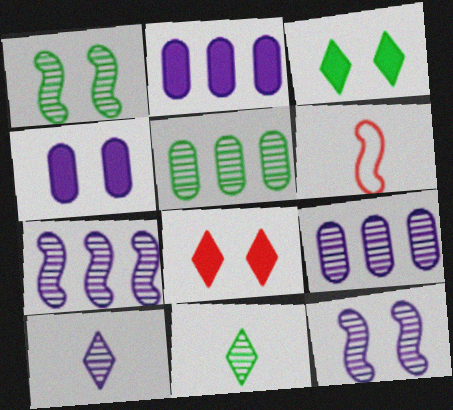[[1, 5, 11], 
[3, 6, 9], 
[9, 10, 12]]